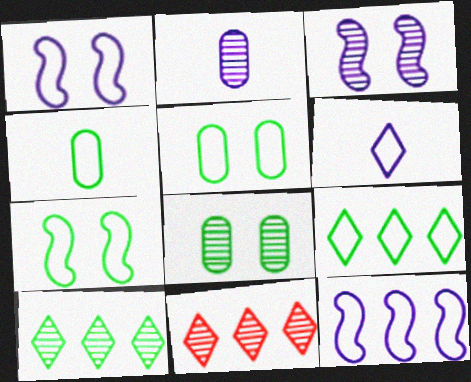[[4, 7, 9]]